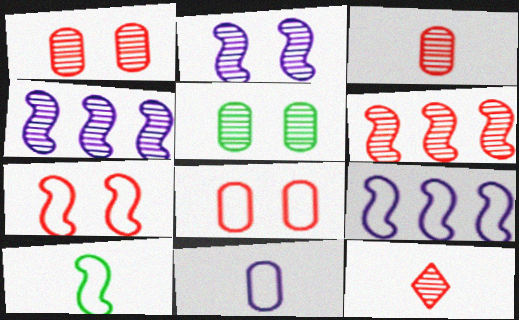[[1, 6, 12], 
[4, 5, 12], 
[7, 9, 10]]